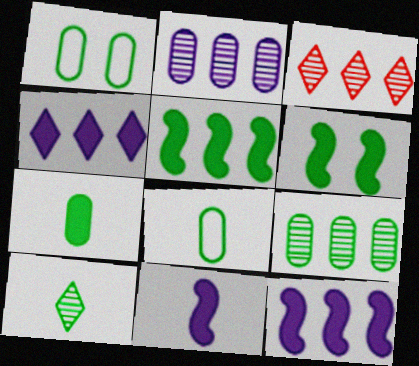[[1, 3, 11], 
[1, 5, 10], 
[1, 7, 9]]